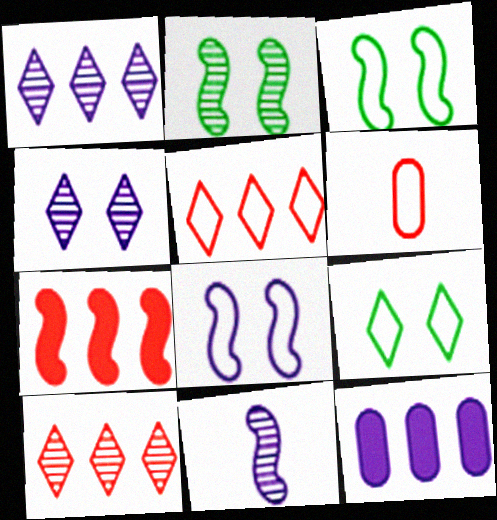[[3, 7, 11]]